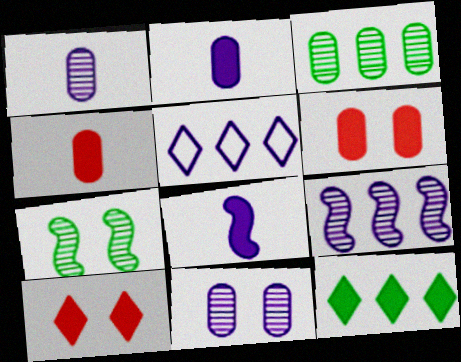[[4, 5, 7], 
[5, 8, 11], 
[6, 8, 12]]